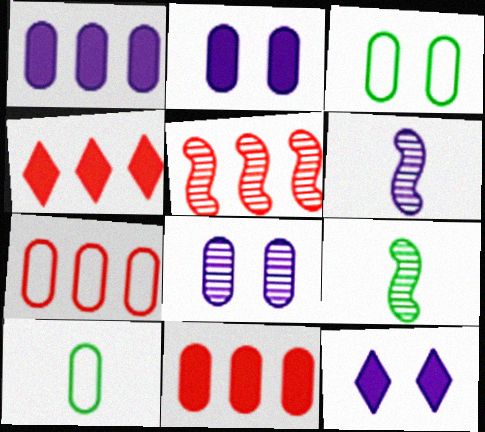[[3, 4, 6], 
[4, 5, 7], 
[5, 10, 12], 
[7, 9, 12], 
[8, 10, 11]]